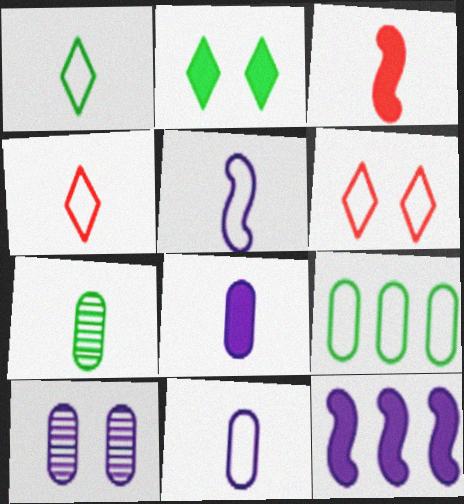[[5, 6, 9], 
[6, 7, 12]]